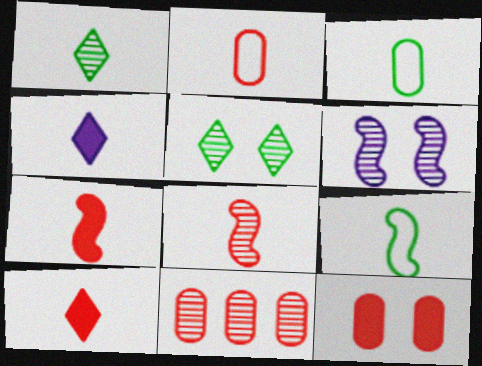[[1, 6, 11], 
[2, 8, 10], 
[2, 11, 12], 
[3, 4, 8]]